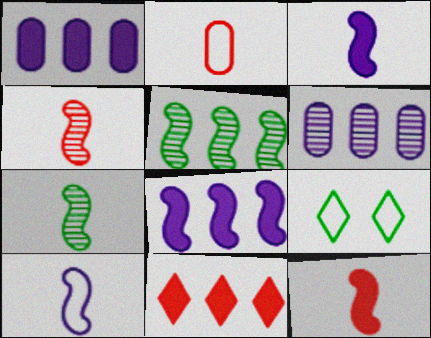[[1, 4, 9], 
[6, 9, 12], 
[7, 10, 12]]